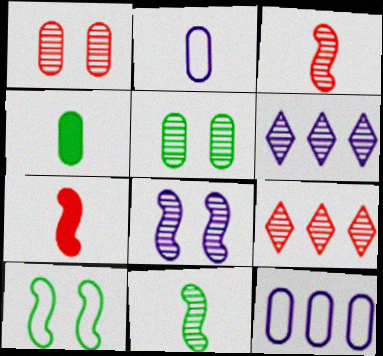[[1, 3, 9], 
[1, 4, 12], 
[1, 6, 11], 
[3, 5, 6]]